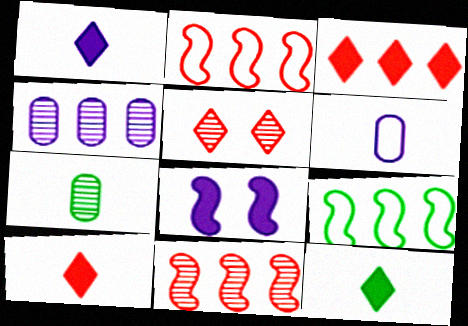[[1, 10, 12], 
[3, 4, 9]]